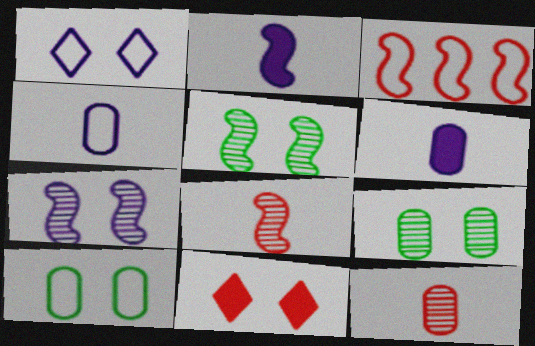[[2, 3, 5], 
[3, 11, 12], 
[7, 10, 11]]